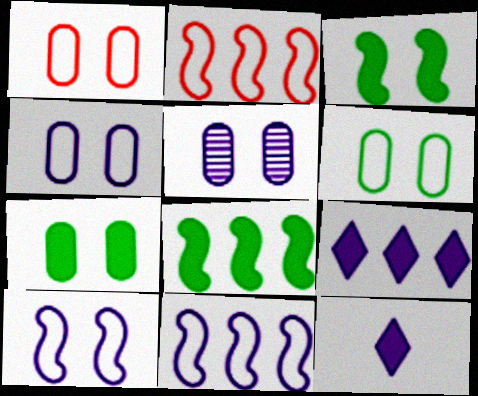[[1, 4, 6], 
[1, 5, 7], 
[5, 11, 12]]